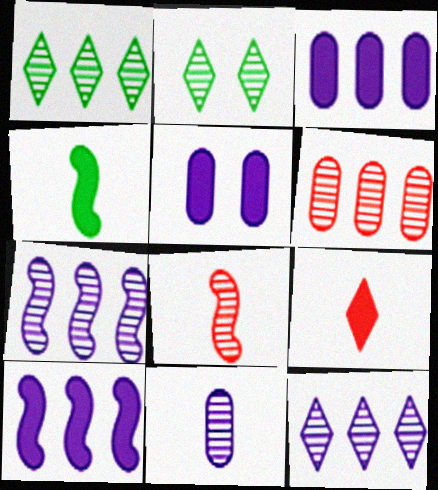[[1, 6, 7]]